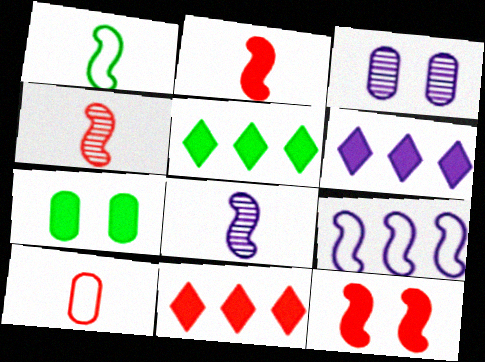[[1, 2, 8], 
[1, 3, 11], 
[2, 6, 7], 
[5, 6, 11]]